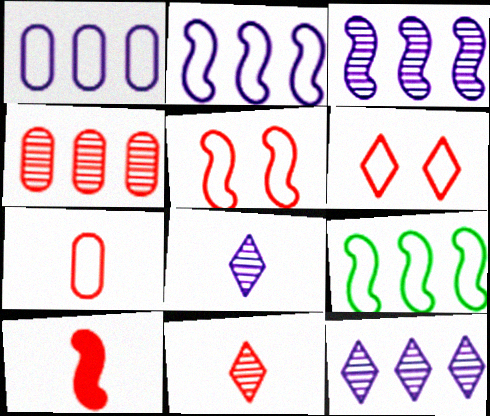[[4, 6, 10], 
[7, 10, 11]]